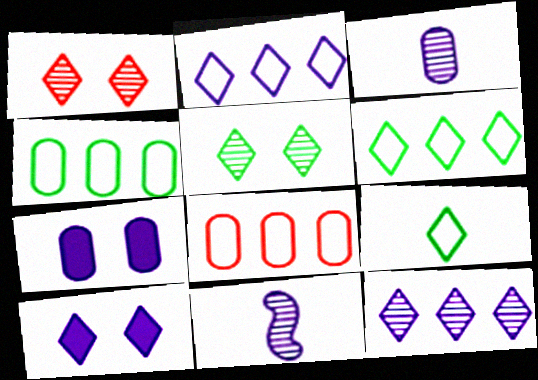[[2, 7, 11]]